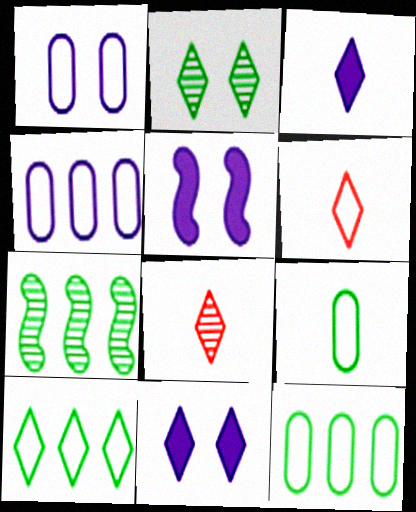[[5, 8, 12], 
[8, 10, 11]]